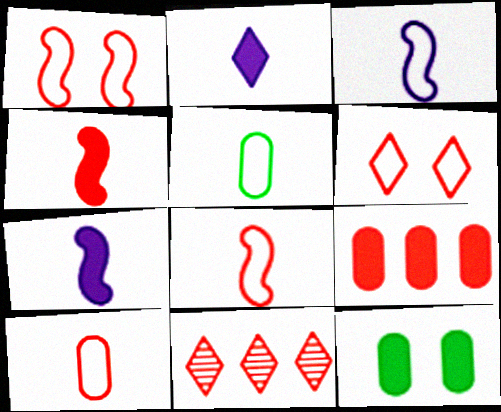[[3, 11, 12]]